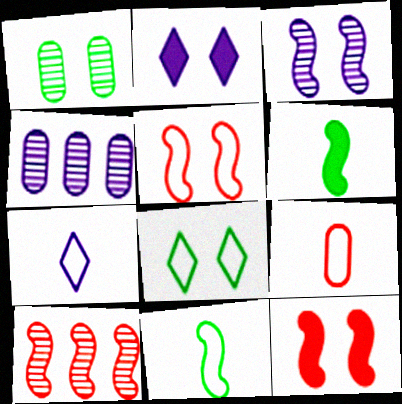[[1, 2, 5], 
[7, 9, 11]]